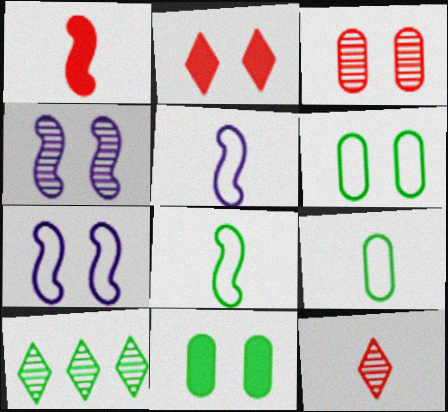[[2, 4, 6], 
[8, 10, 11]]